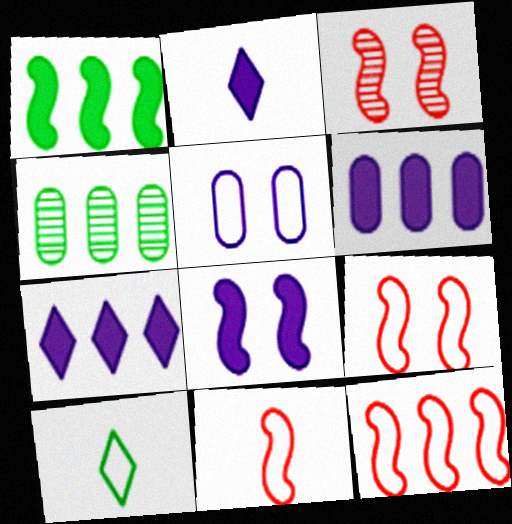[[2, 4, 9], 
[2, 6, 8], 
[3, 6, 10], 
[4, 7, 12], 
[5, 10, 12], 
[9, 11, 12]]